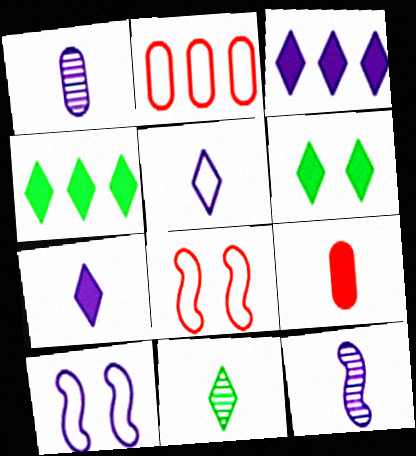[[1, 3, 10], 
[1, 4, 8], 
[2, 6, 12]]